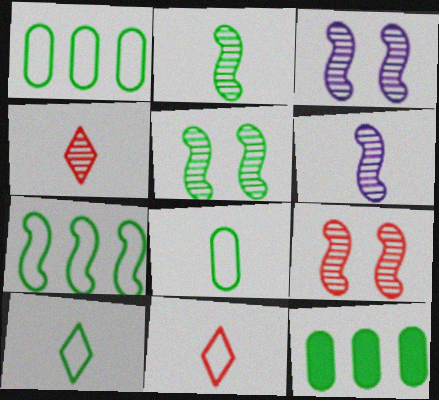[[3, 5, 9], 
[3, 11, 12], 
[5, 10, 12]]